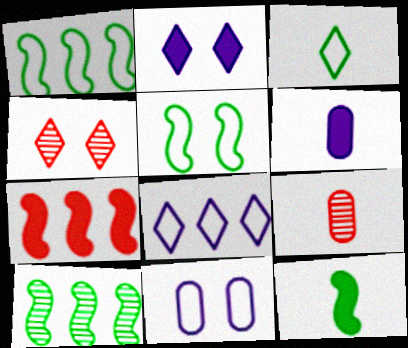[[1, 2, 9], 
[1, 4, 6], 
[5, 10, 12]]